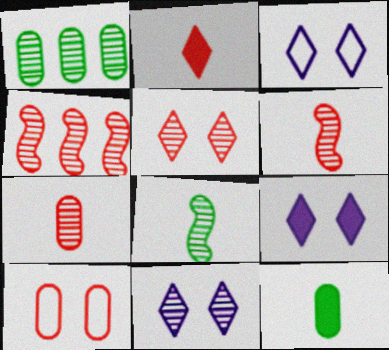[[1, 6, 11], 
[2, 4, 10], 
[3, 4, 12], 
[3, 9, 11], 
[4, 5, 7]]